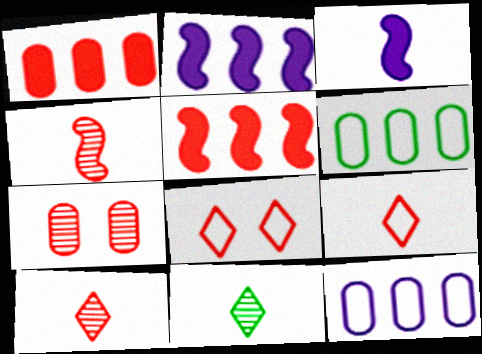[[1, 4, 8], 
[5, 7, 9]]